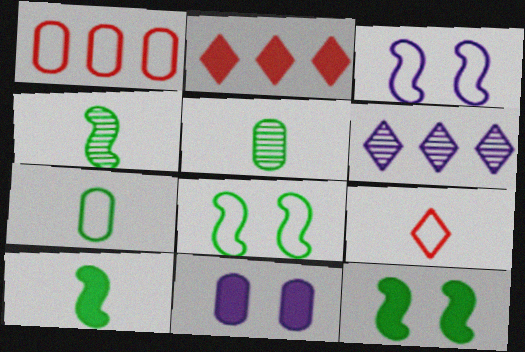[[1, 5, 11], 
[2, 3, 5], 
[2, 10, 11]]